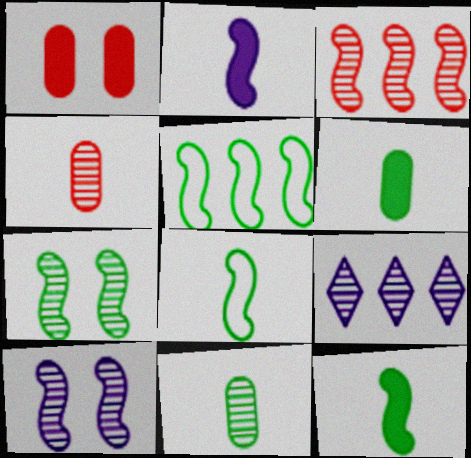[[1, 8, 9], 
[4, 7, 9], 
[5, 7, 12]]